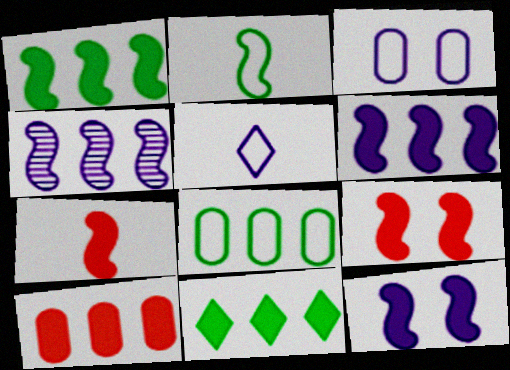[[1, 7, 12], 
[2, 4, 9], 
[6, 10, 11]]